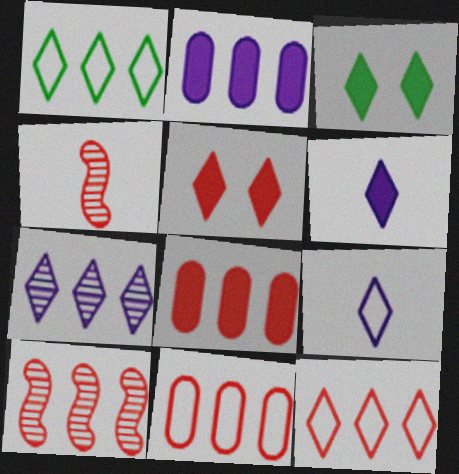[[1, 2, 10], 
[4, 5, 11], 
[8, 10, 12]]